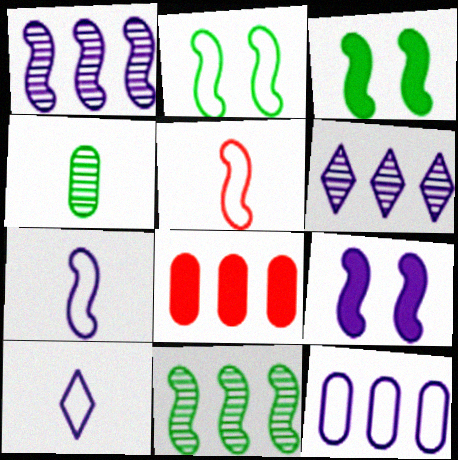[[1, 3, 5], 
[1, 7, 9], 
[5, 9, 11]]